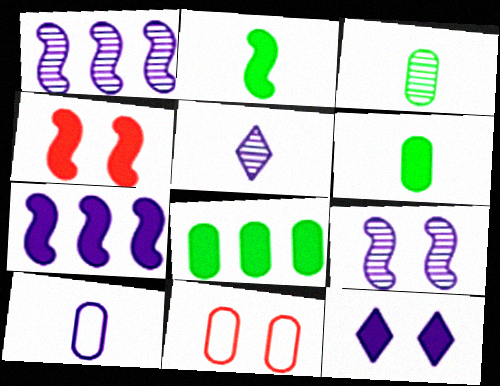[[1, 10, 12], 
[2, 4, 7]]